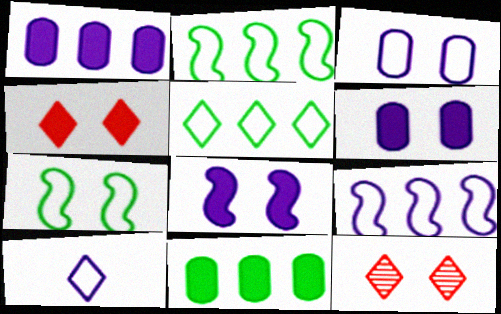[[3, 9, 10], 
[6, 7, 12]]